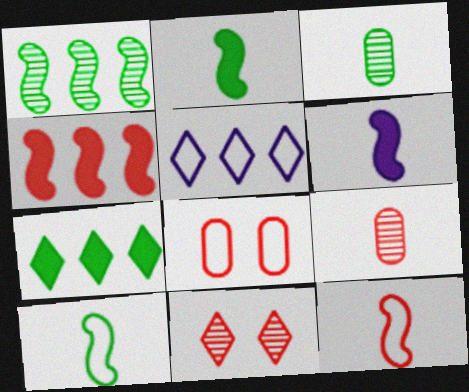[[5, 8, 10]]